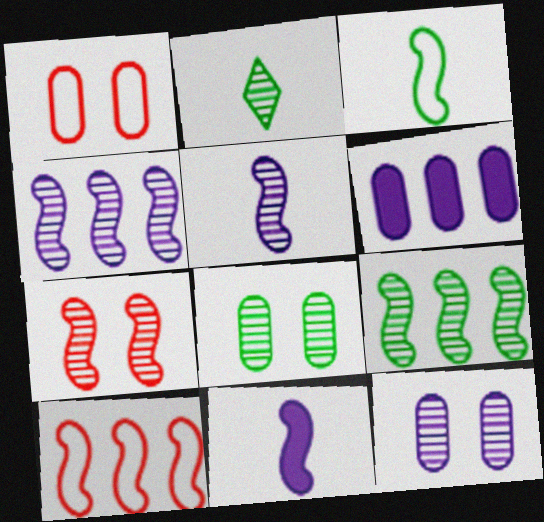[[2, 8, 9], 
[5, 7, 9]]